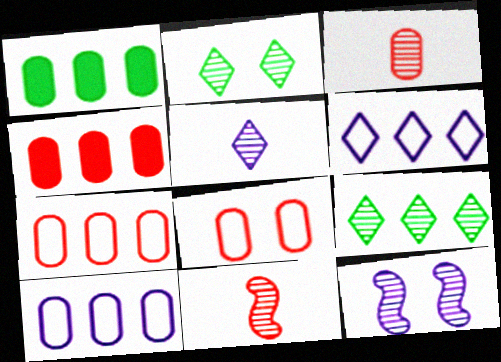[[3, 4, 8], 
[3, 9, 12]]